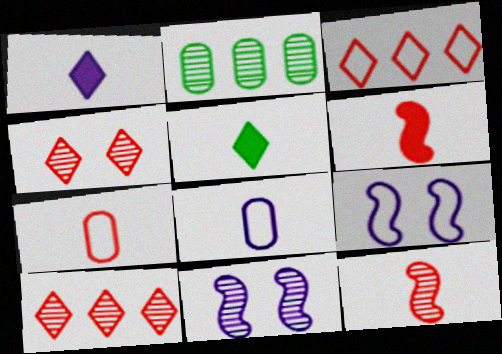[[5, 8, 12]]